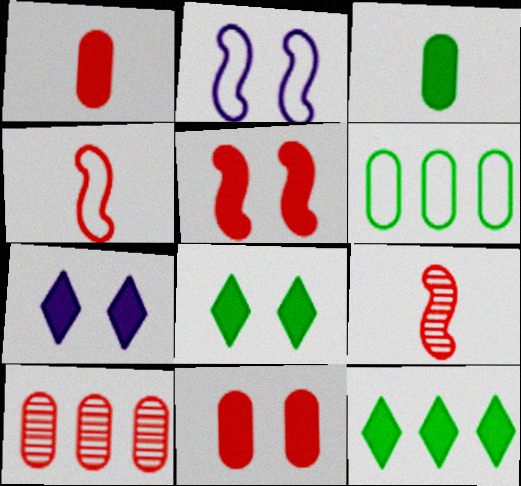[[6, 7, 9]]